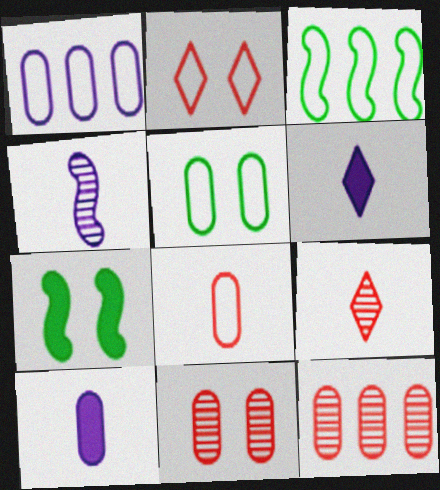[[1, 5, 8], 
[1, 7, 9], 
[3, 6, 11], 
[5, 10, 12]]